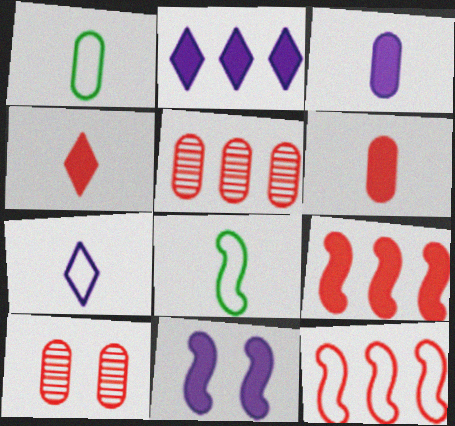[[2, 3, 11], 
[2, 8, 10], 
[4, 10, 12]]